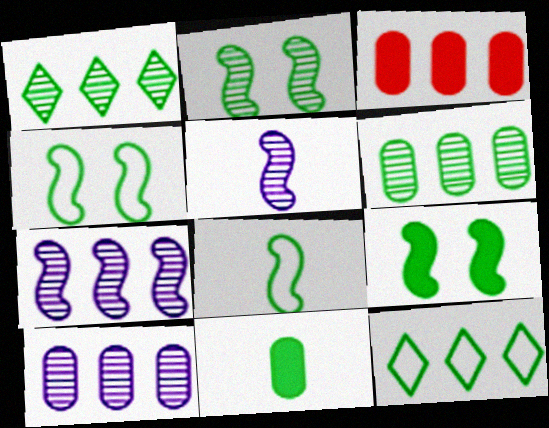[[1, 4, 11], 
[2, 4, 9], 
[2, 11, 12], 
[3, 7, 12]]